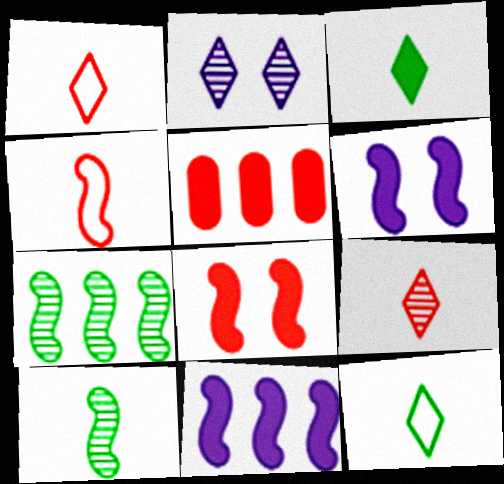[[3, 5, 6], 
[4, 6, 7]]